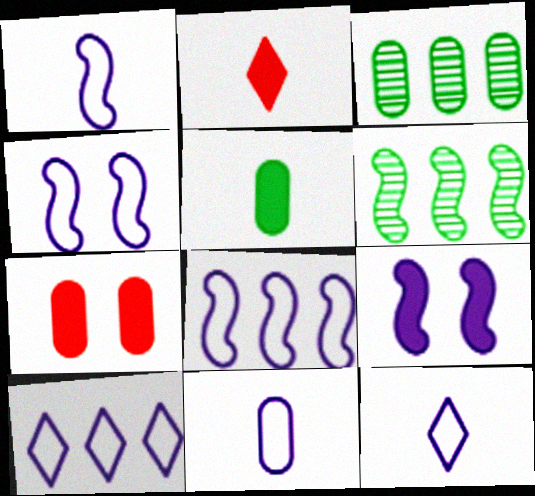[[1, 4, 8], 
[1, 11, 12], 
[2, 3, 4], 
[3, 7, 11], 
[4, 10, 11], 
[6, 7, 12]]